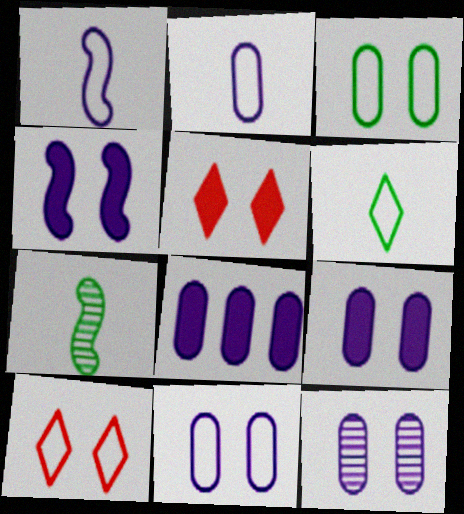[[2, 8, 12], 
[7, 8, 10], 
[9, 11, 12]]